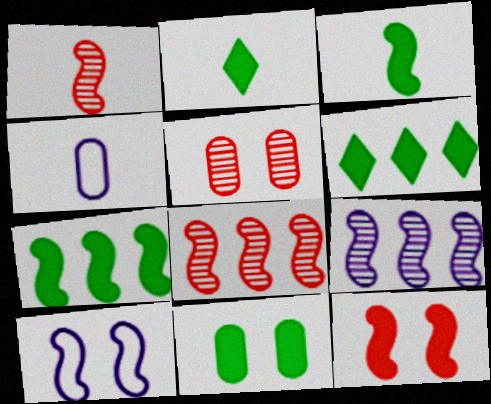[[1, 2, 4], 
[1, 7, 10], 
[2, 7, 11], 
[3, 6, 11], 
[3, 8, 10]]